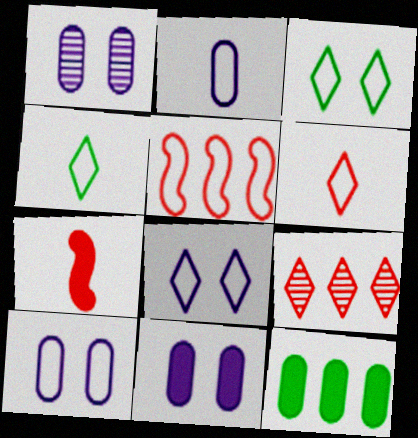[[1, 10, 11], 
[2, 3, 5], 
[4, 5, 10]]